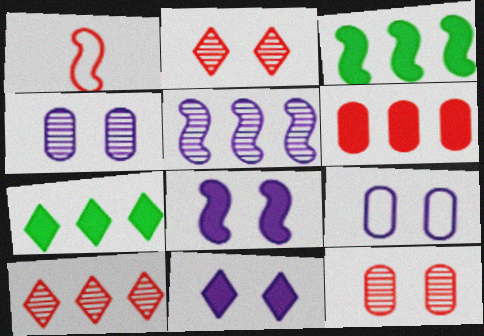[[1, 2, 6], 
[1, 4, 7]]